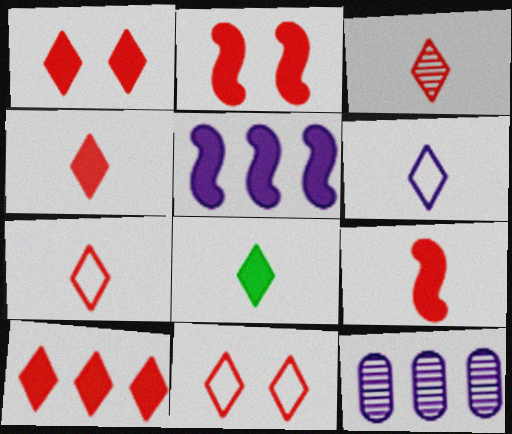[[1, 4, 10], 
[3, 4, 7], 
[3, 6, 8], 
[3, 10, 11]]